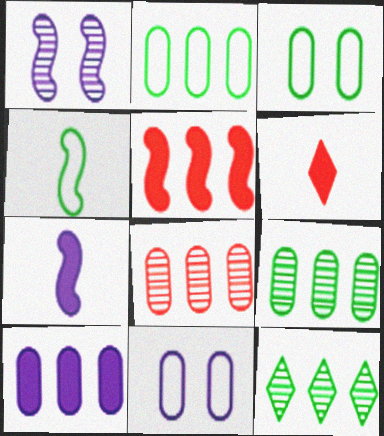[[1, 2, 6], 
[1, 4, 5], 
[2, 8, 10]]